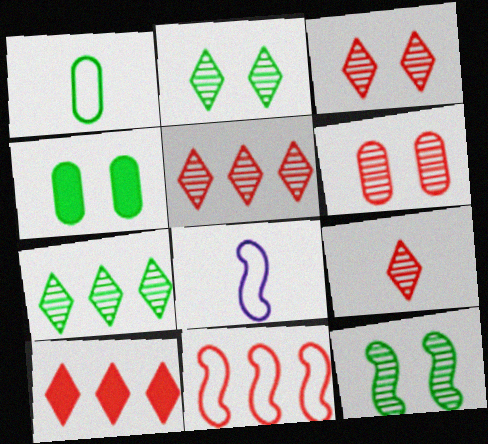[[3, 5, 9], 
[4, 5, 8]]